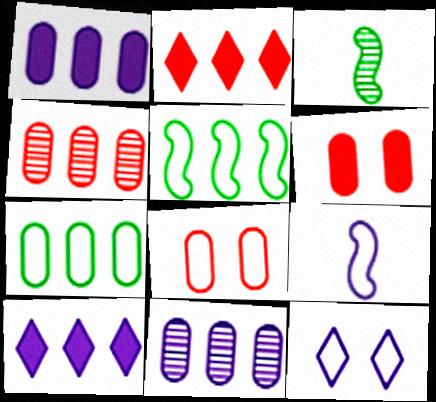[[1, 4, 7], 
[2, 5, 11], 
[3, 8, 10], 
[4, 5, 10]]